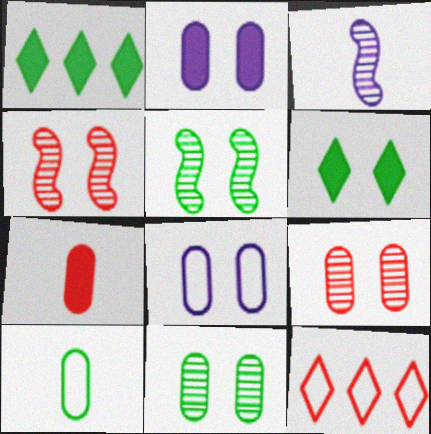[[1, 5, 10], 
[4, 6, 8], 
[4, 7, 12]]